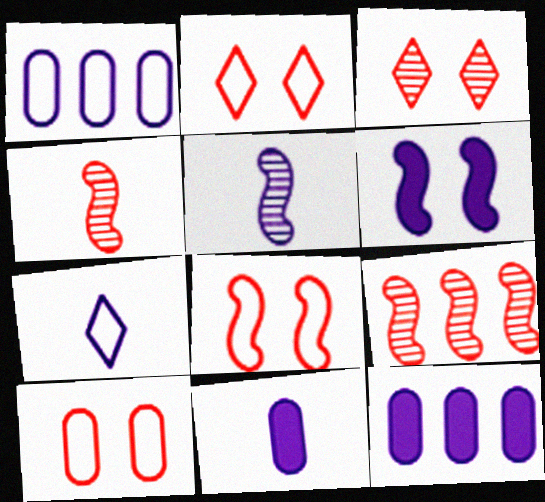[[2, 8, 10], 
[5, 7, 11]]